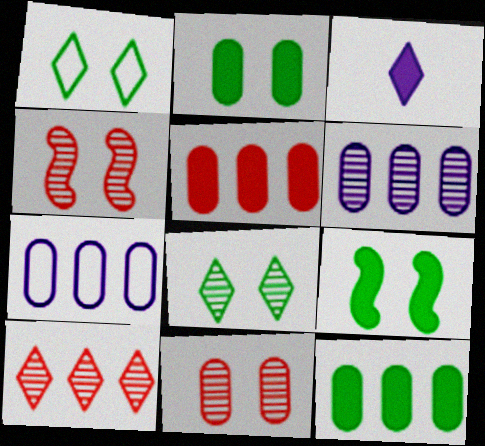[[1, 3, 10], 
[3, 5, 9]]